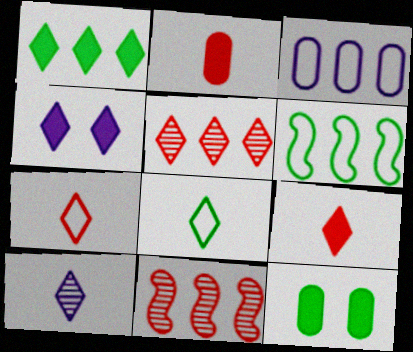[[1, 3, 11], 
[1, 4, 9], 
[4, 5, 8], 
[8, 9, 10]]